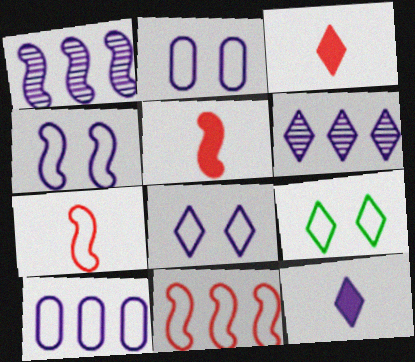[[1, 2, 12], 
[2, 4, 8], 
[3, 6, 9], 
[6, 8, 12], 
[7, 9, 10]]